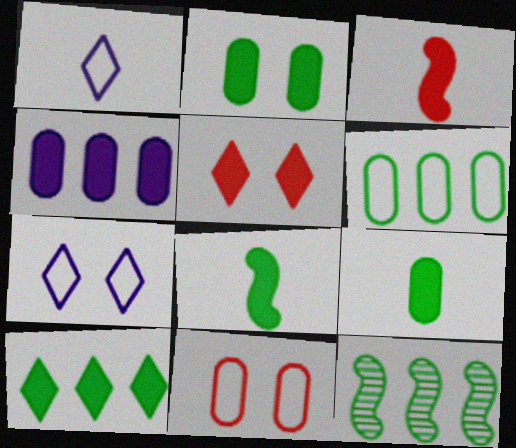[[2, 8, 10], 
[4, 5, 8], 
[6, 10, 12]]